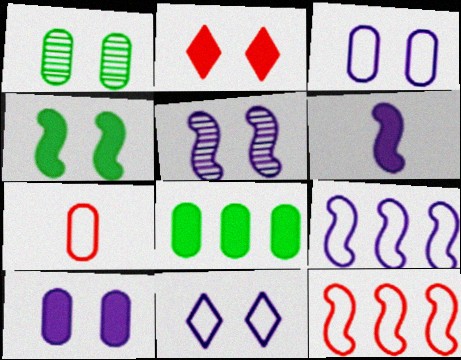[[2, 4, 10], 
[2, 6, 8], 
[5, 6, 9], 
[5, 10, 11]]